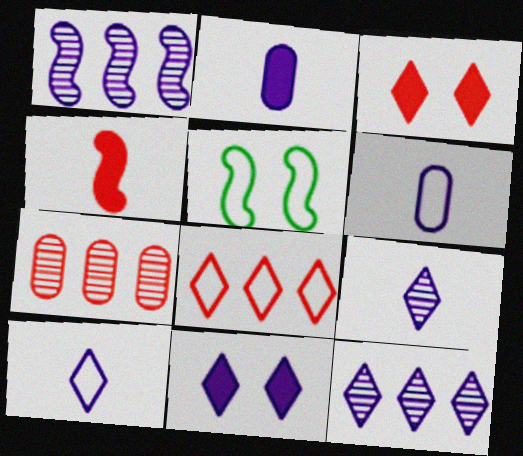[[1, 4, 5], 
[1, 6, 11], 
[5, 6, 8], 
[10, 11, 12]]